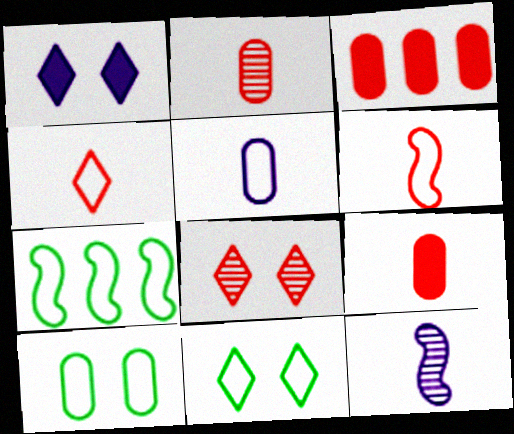[[1, 2, 7], 
[1, 8, 11], 
[3, 6, 8], 
[3, 11, 12]]